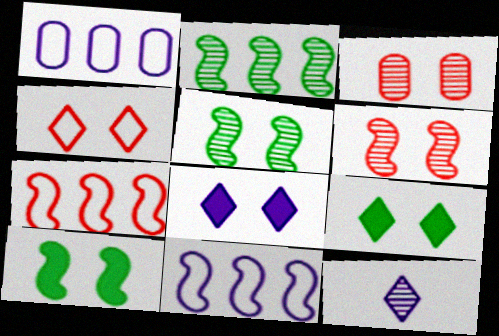[[2, 3, 12]]